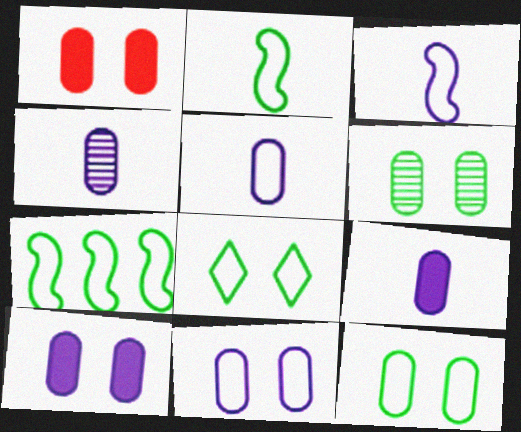[[1, 6, 11], 
[4, 5, 9]]